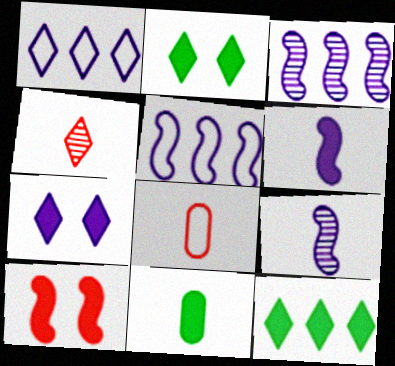[[1, 2, 4], 
[2, 3, 8]]